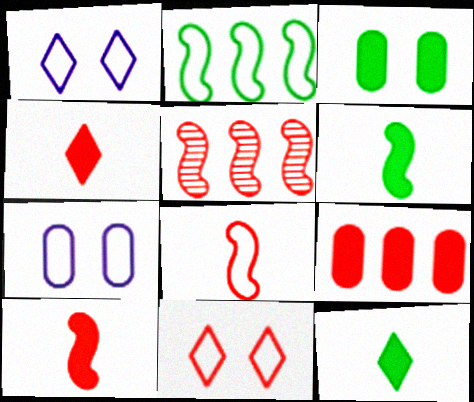[[5, 7, 12]]